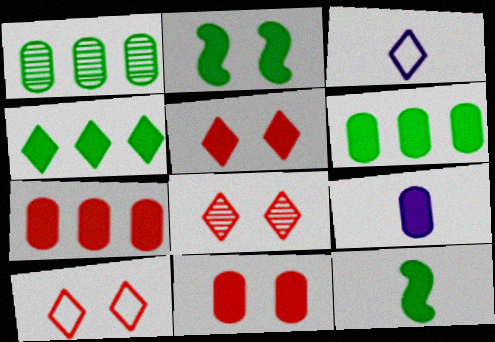[[3, 4, 8], 
[5, 8, 10], 
[6, 9, 11]]